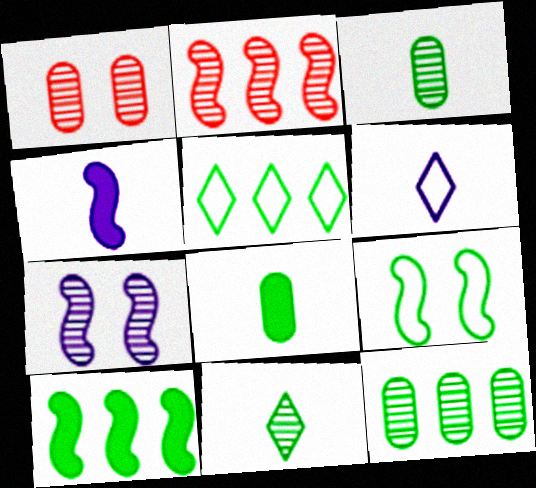[[1, 4, 5], 
[1, 6, 10], 
[2, 4, 9], 
[5, 10, 12]]